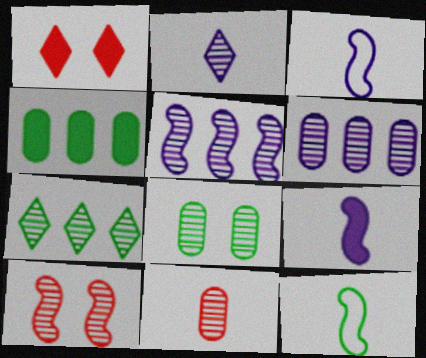[[1, 4, 9], 
[1, 6, 12], 
[6, 8, 11]]